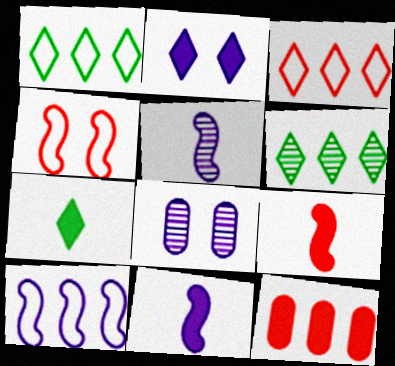[[1, 8, 9], 
[6, 10, 12]]